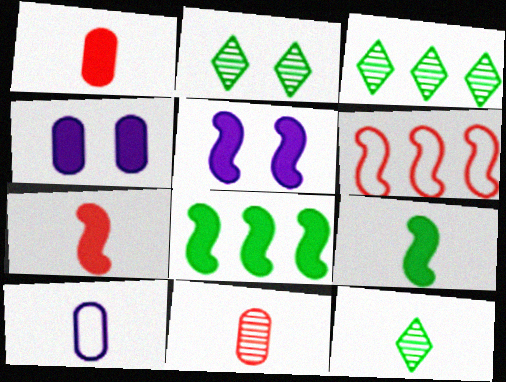[[2, 3, 12], 
[4, 6, 12], 
[5, 7, 8], 
[7, 10, 12]]